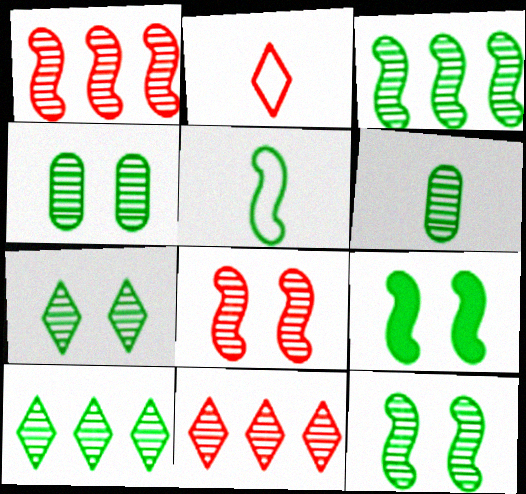[[3, 5, 9], 
[3, 6, 7], 
[4, 7, 12], 
[6, 10, 12]]